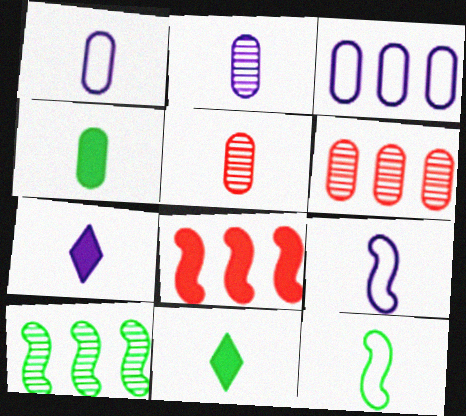[[1, 4, 5], 
[2, 7, 9], 
[5, 7, 12], 
[5, 9, 11]]